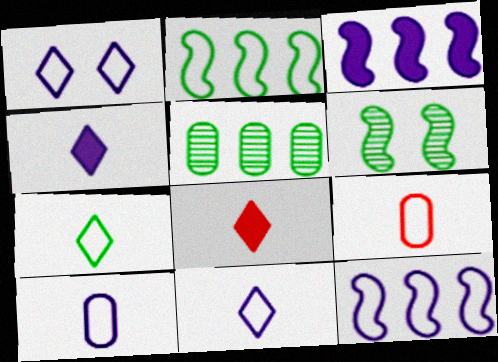[[1, 2, 9], 
[1, 10, 12]]